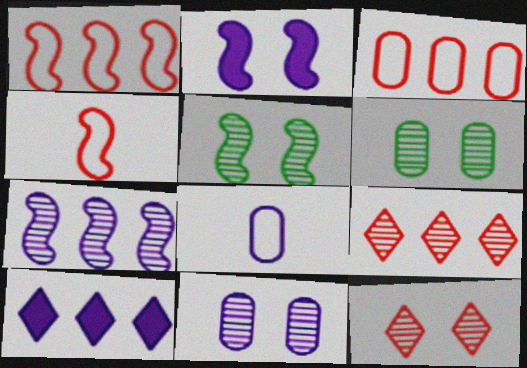[[4, 6, 10], 
[5, 11, 12]]